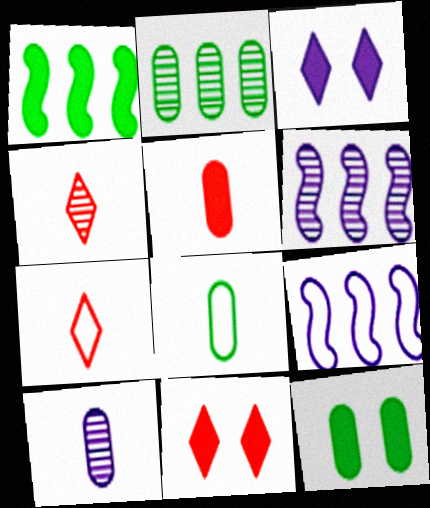[[1, 3, 5], 
[2, 8, 12], 
[3, 9, 10], 
[4, 9, 12], 
[5, 8, 10], 
[6, 7, 12], 
[6, 8, 11]]